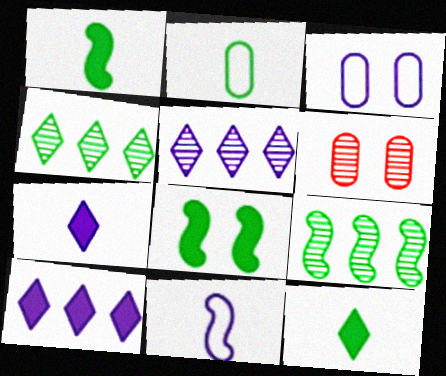[[2, 4, 8]]